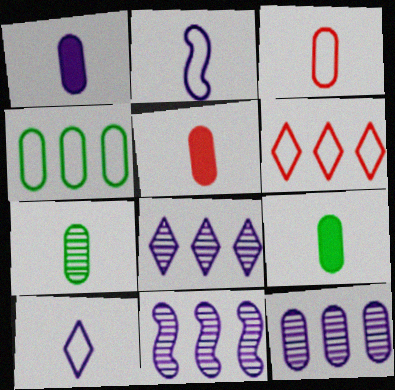[[1, 3, 7], 
[1, 5, 9], 
[8, 11, 12]]